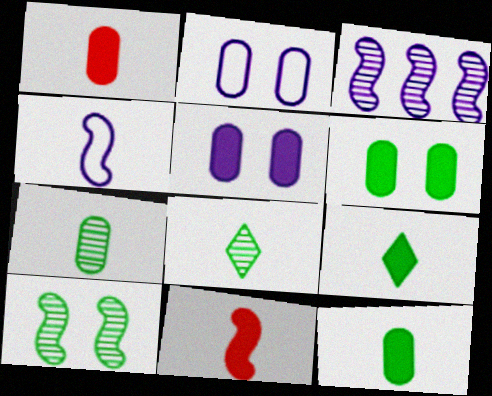[[1, 4, 8]]